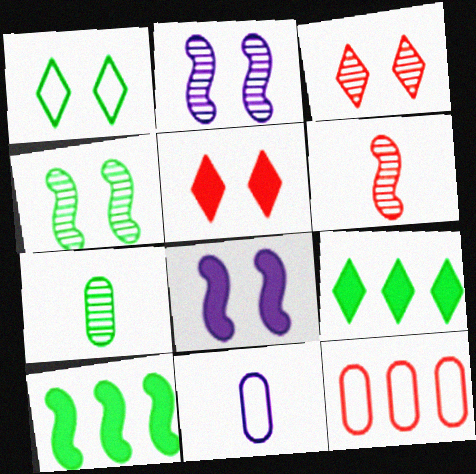[[1, 7, 10], 
[3, 10, 11], 
[5, 6, 12]]